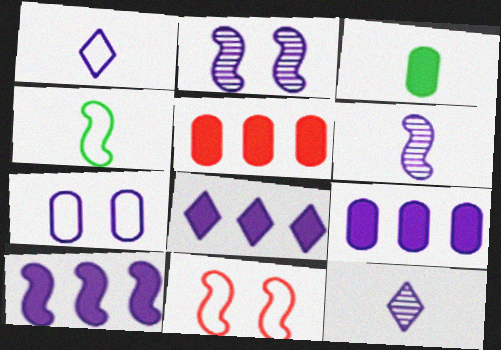[[1, 2, 9], 
[6, 7, 8], 
[7, 10, 12], 
[8, 9, 10]]